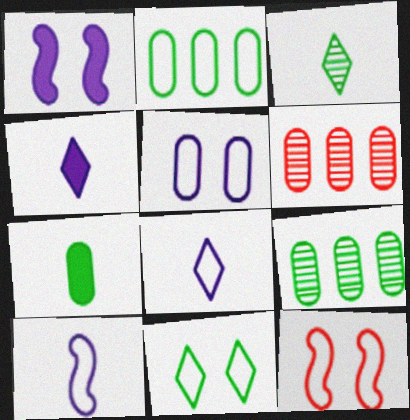[[2, 8, 12], 
[4, 9, 12], 
[5, 6, 7], 
[5, 11, 12]]